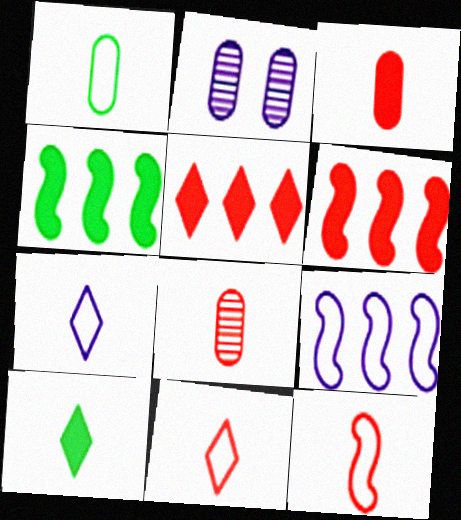[[1, 7, 12], 
[2, 4, 11]]